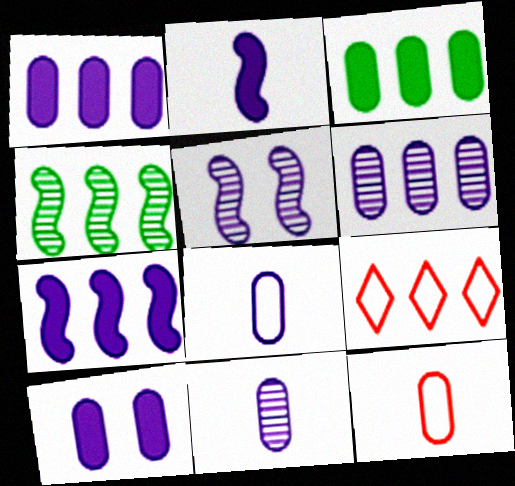[[1, 4, 9], 
[6, 8, 10]]